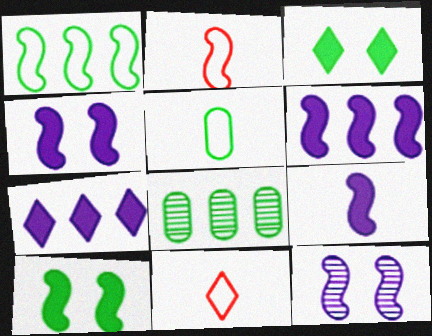[[4, 6, 9], 
[4, 8, 11]]